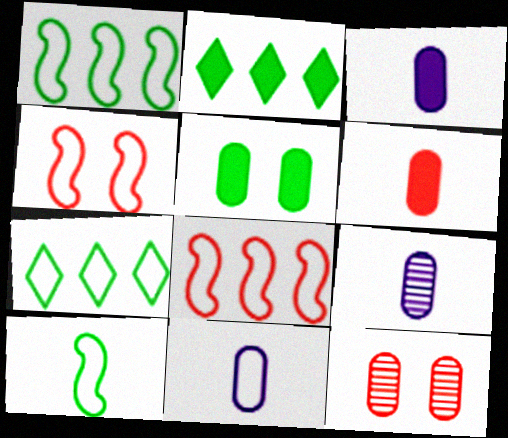[[2, 4, 9], 
[3, 9, 11], 
[4, 7, 11]]